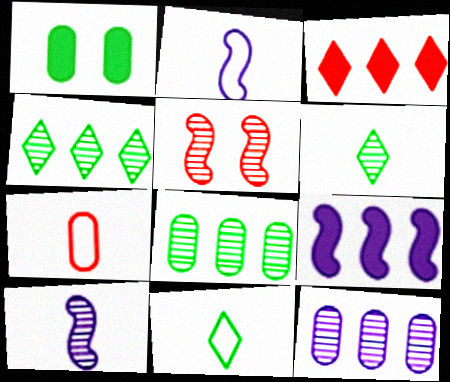[[1, 7, 12], 
[2, 7, 11], 
[3, 5, 7], 
[5, 6, 12]]